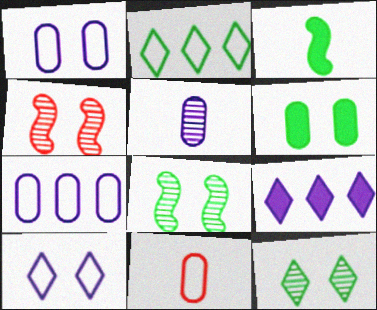[[4, 6, 10], 
[8, 9, 11]]